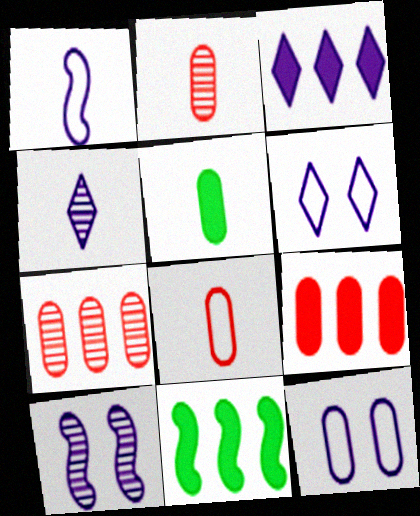[[2, 6, 11], 
[3, 4, 6], 
[3, 9, 11], 
[5, 7, 12]]